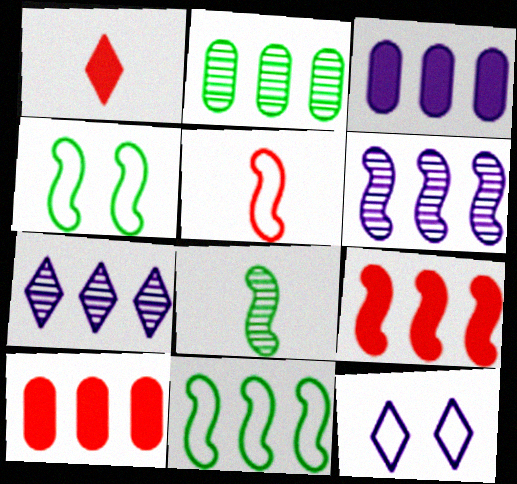[[6, 9, 11], 
[7, 10, 11], 
[8, 10, 12]]